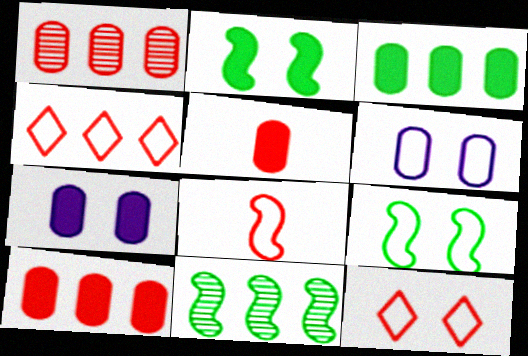[[3, 5, 7], 
[6, 9, 12]]